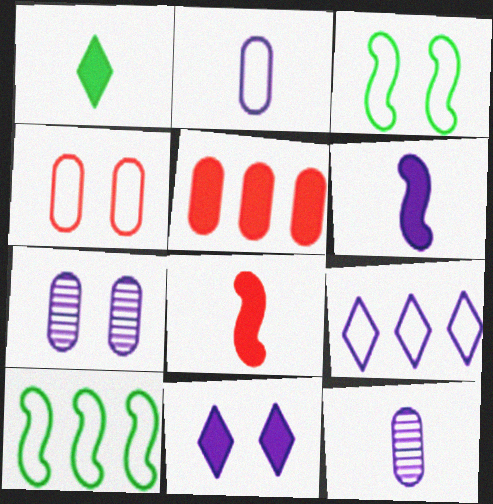[[6, 7, 9]]